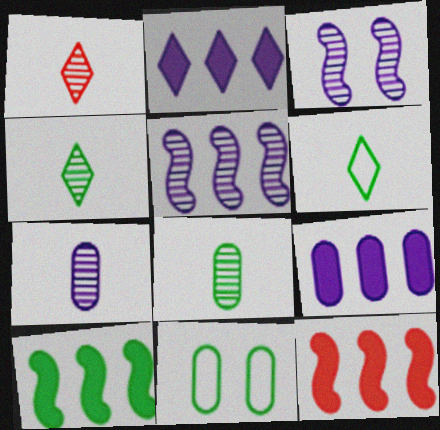[[4, 10, 11]]